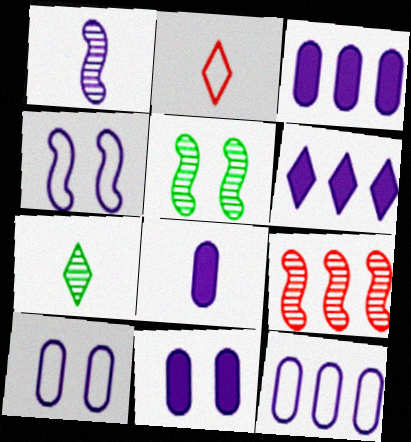[[1, 5, 9], 
[1, 6, 10], 
[2, 3, 5], 
[3, 8, 11]]